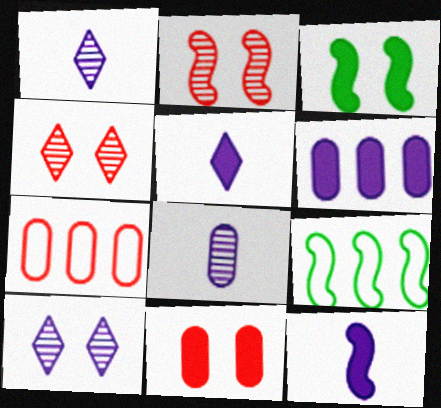[[1, 3, 7], 
[1, 9, 11], 
[2, 9, 12]]